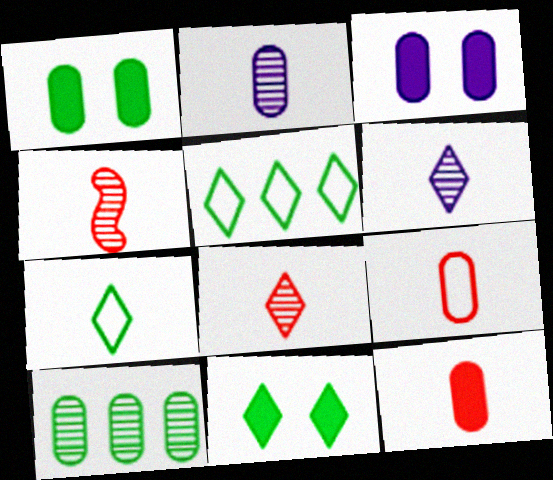[[3, 4, 5], 
[3, 9, 10]]